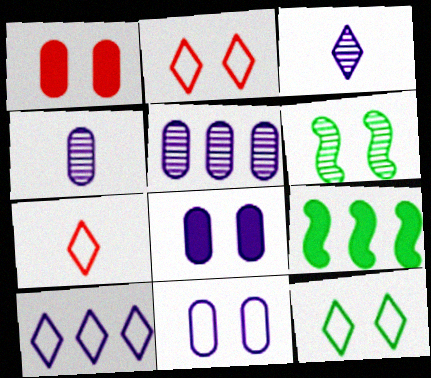[[2, 4, 9], 
[2, 6, 8], 
[7, 10, 12]]